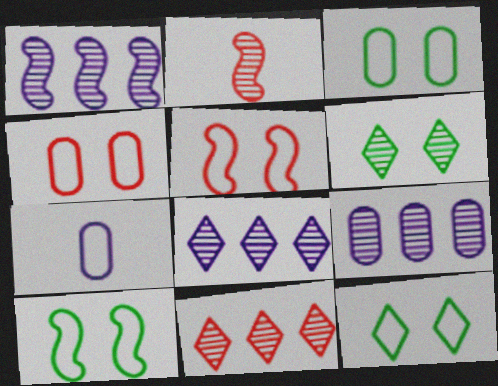[[1, 8, 9], 
[2, 6, 9], 
[3, 10, 12]]